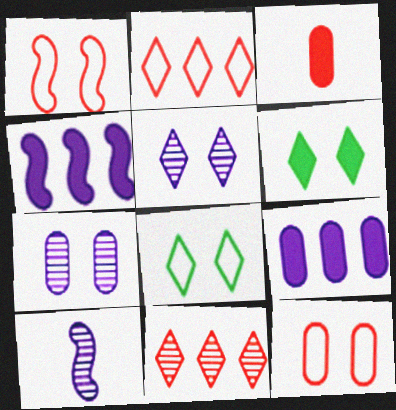[[1, 3, 11], 
[1, 6, 7], 
[3, 4, 6]]